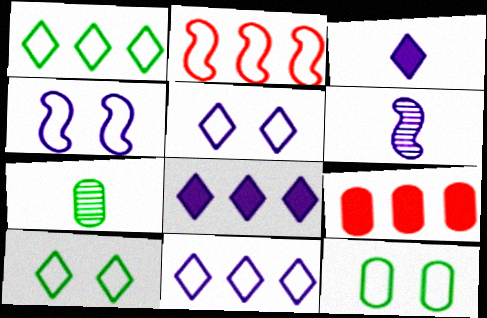[[6, 9, 10]]